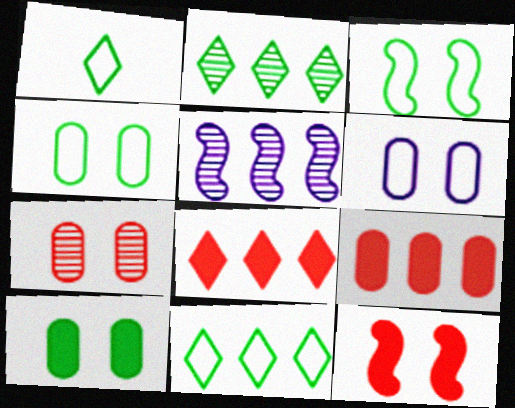[[5, 9, 11], 
[6, 7, 10]]